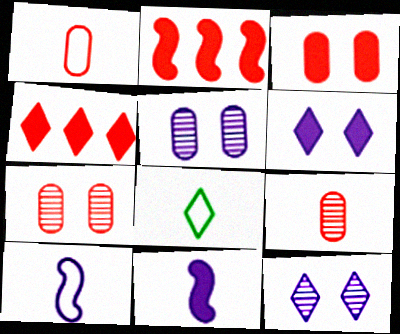[[1, 8, 10], 
[2, 5, 8], 
[4, 8, 12], 
[8, 9, 11]]